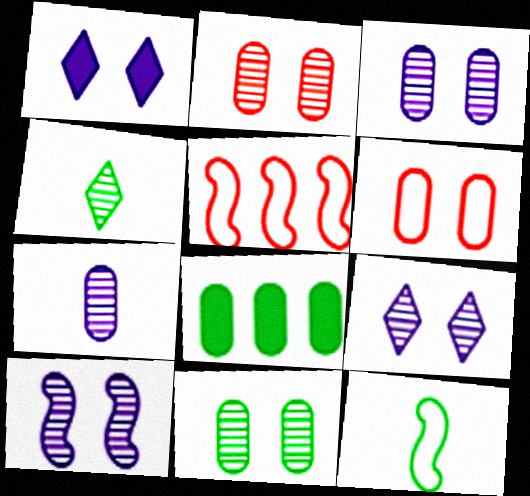[[2, 3, 11], 
[3, 9, 10], 
[6, 7, 8]]